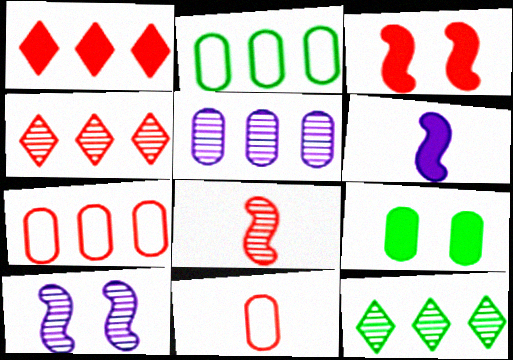[[1, 6, 9], 
[3, 4, 11], 
[5, 9, 11]]